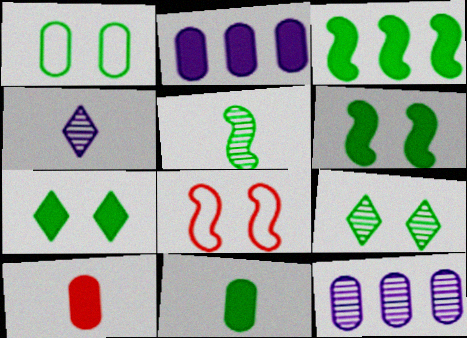[[1, 6, 9], 
[1, 10, 12], 
[3, 7, 11]]